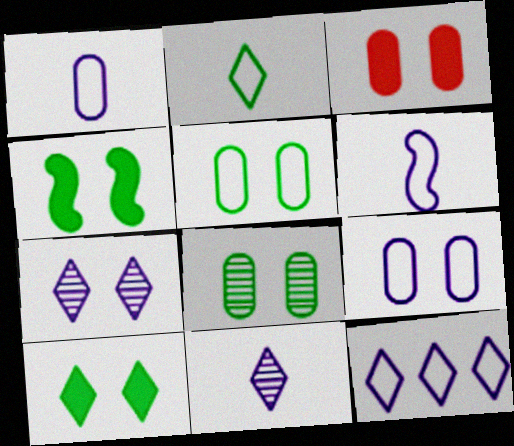[[3, 8, 9], 
[6, 9, 12]]